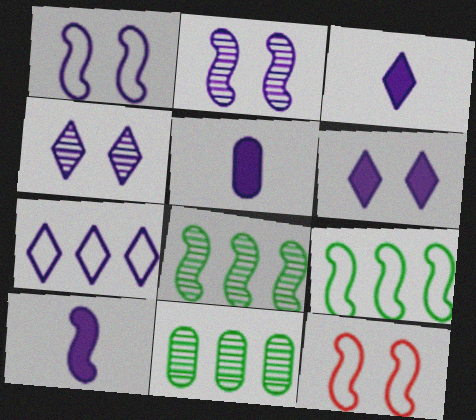[[2, 5, 7], 
[3, 4, 7], 
[3, 5, 10], 
[3, 11, 12], 
[8, 10, 12]]